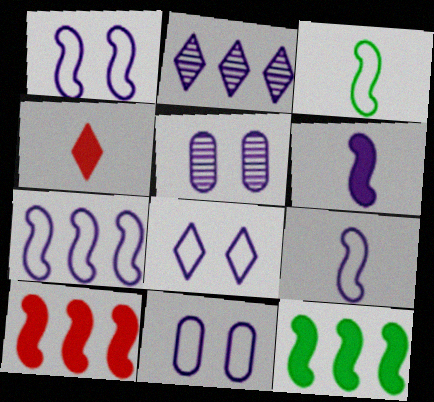[[1, 7, 9], 
[1, 8, 11], 
[2, 6, 11]]